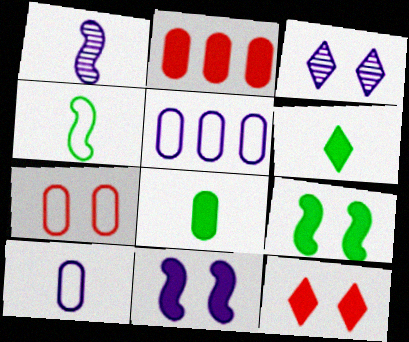[[2, 3, 4], 
[2, 6, 11], 
[3, 7, 9]]